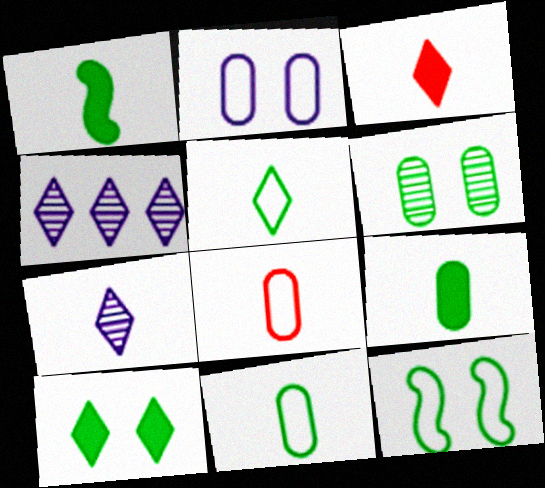[[1, 7, 8], 
[3, 5, 7], 
[6, 10, 12]]